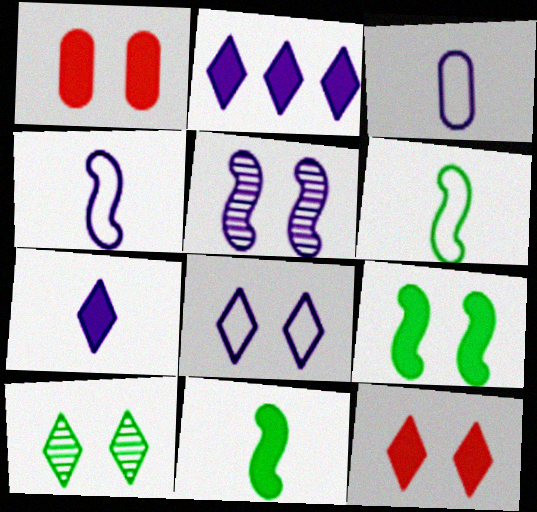[[1, 2, 11], 
[2, 3, 5], 
[8, 10, 12]]